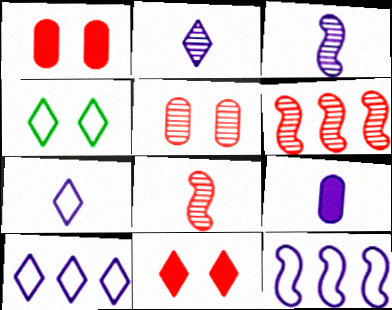[[3, 7, 9], 
[4, 6, 9]]